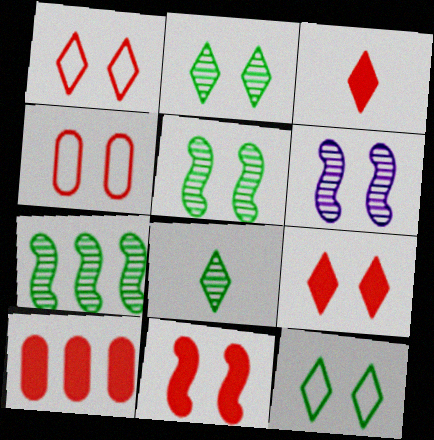[[3, 10, 11]]